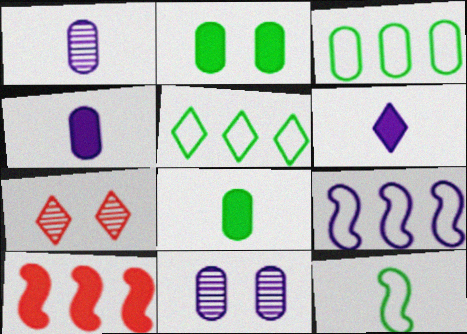[[2, 6, 10], 
[5, 6, 7], 
[6, 9, 11], 
[7, 8, 9]]